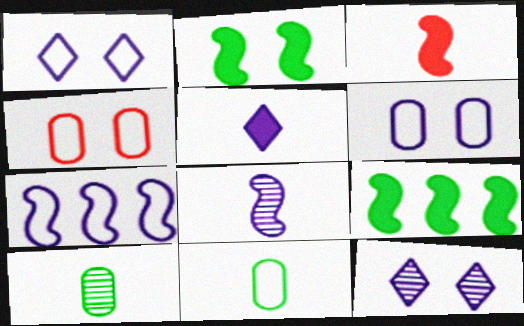[[2, 4, 12]]